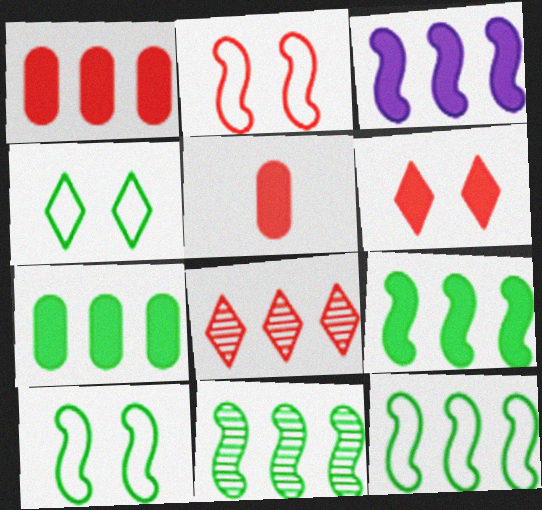[[2, 5, 8], 
[9, 11, 12]]